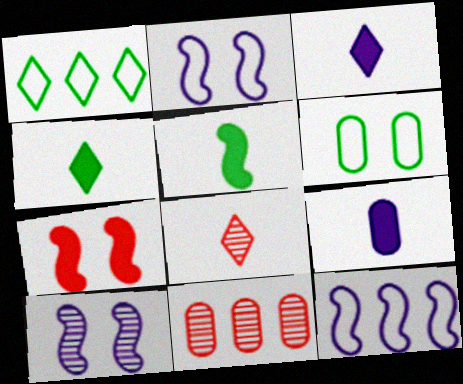[[2, 4, 11], 
[6, 9, 11]]